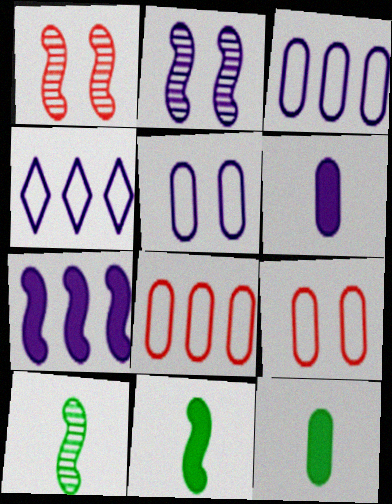[[1, 4, 12], 
[2, 4, 6]]